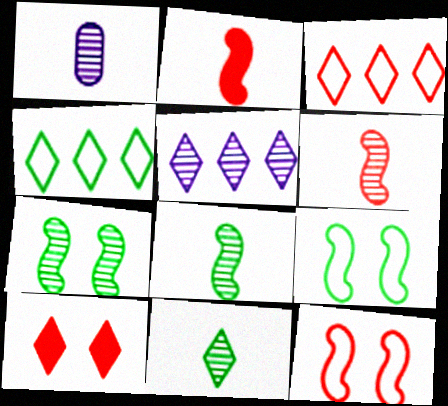[[1, 6, 11]]